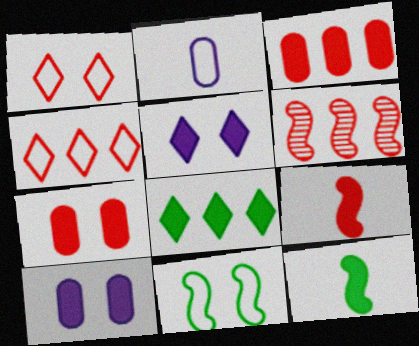[[2, 4, 11], 
[3, 4, 6], 
[3, 5, 12], 
[8, 9, 10]]